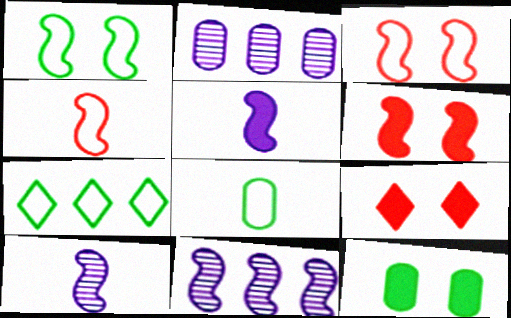[[1, 7, 8], 
[8, 9, 11]]